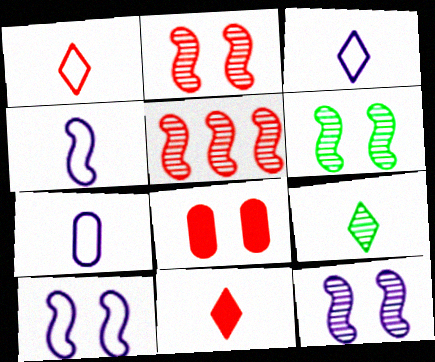[[1, 5, 8], 
[2, 6, 12], 
[3, 4, 7], 
[3, 9, 11]]